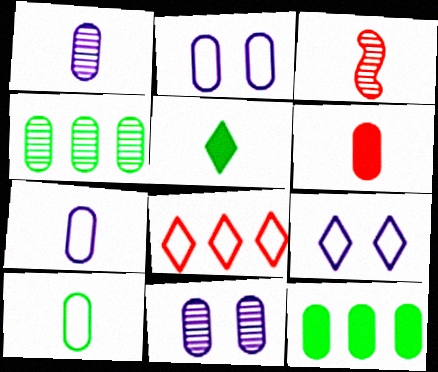[[1, 6, 10], 
[2, 4, 6], 
[3, 5, 7], 
[3, 9, 12]]